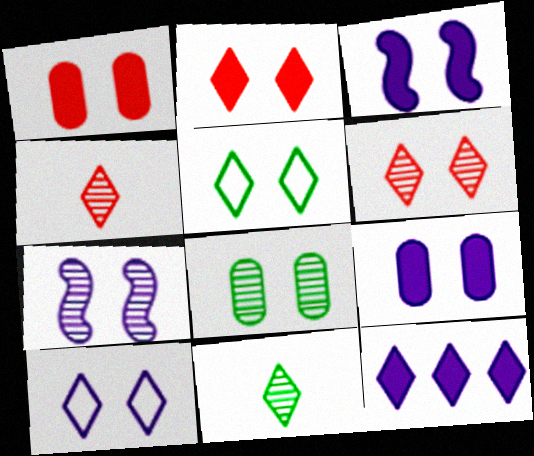[[1, 5, 7], 
[4, 5, 12], 
[6, 7, 8], 
[7, 9, 10]]